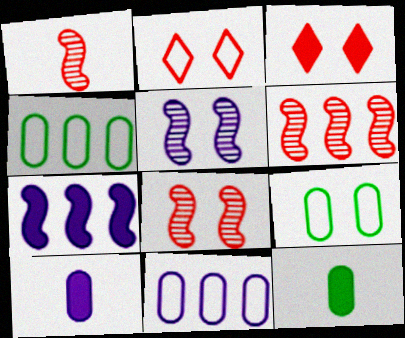[[1, 6, 8], 
[3, 5, 9], 
[3, 7, 12]]